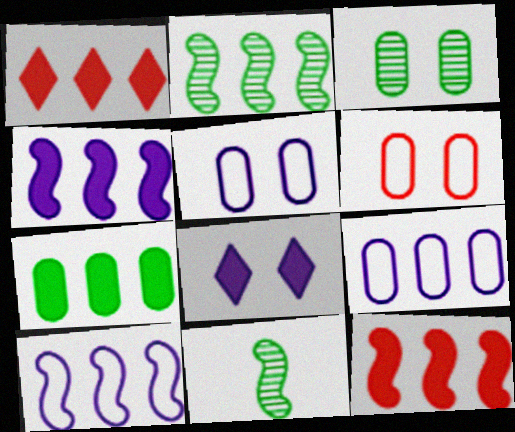[[1, 2, 9], 
[1, 4, 7], 
[1, 5, 11], 
[2, 10, 12]]